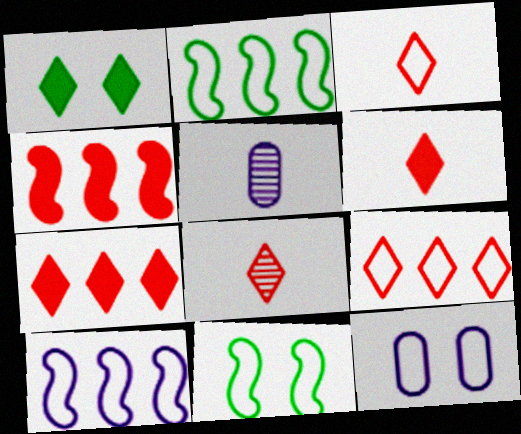[[2, 3, 12], 
[3, 6, 8], 
[5, 7, 11]]